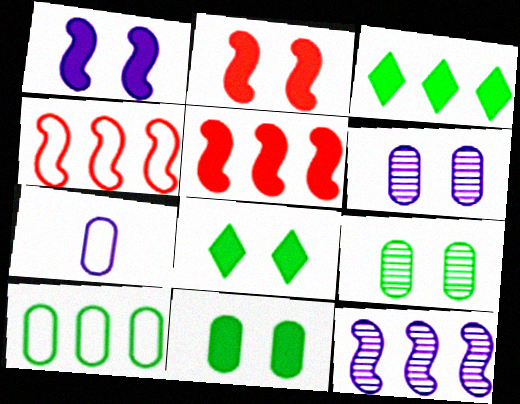[]